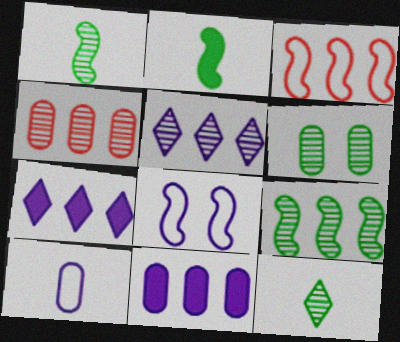[[4, 5, 9], 
[6, 9, 12]]